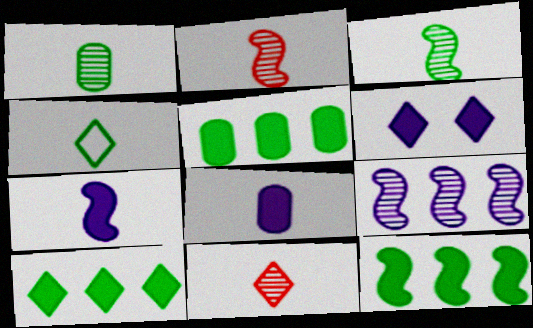[[2, 4, 8], 
[5, 10, 12]]